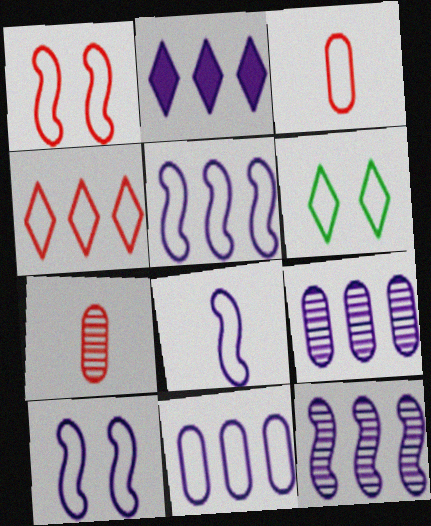[[1, 3, 4], 
[2, 5, 9], 
[2, 11, 12], 
[3, 5, 6], 
[5, 8, 10]]